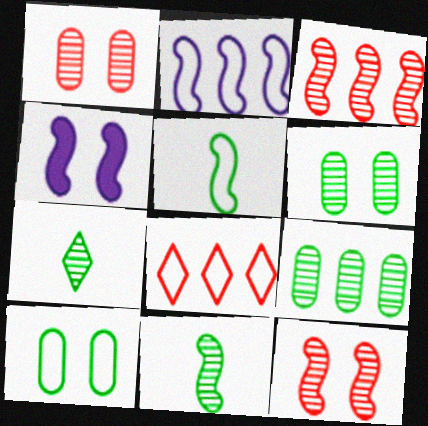[[3, 4, 5]]